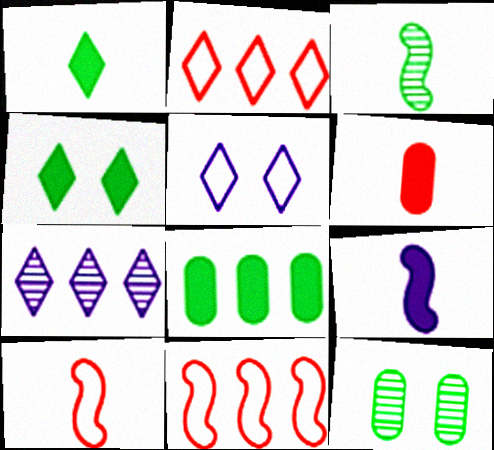[[1, 6, 9], 
[2, 9, 12], 
[3, 9, 10], 
[7, 8, 11]]